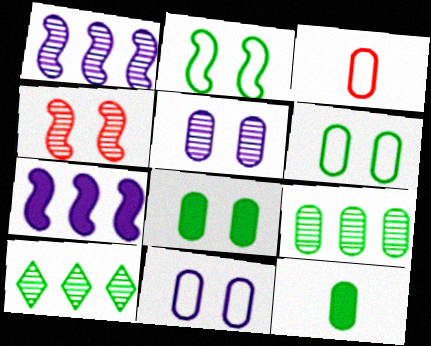[[2, 10, 12], 
[6, 9, 12]]